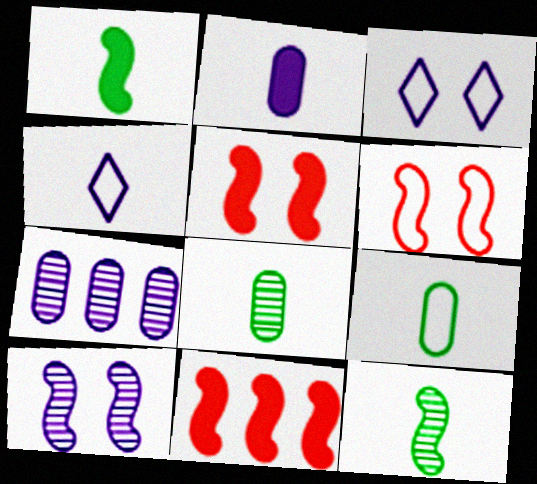[[3, 8, 11]]